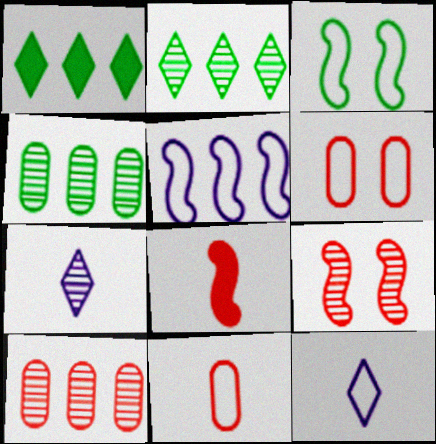[[1, 5, 10], 
[4, 7, 9]]